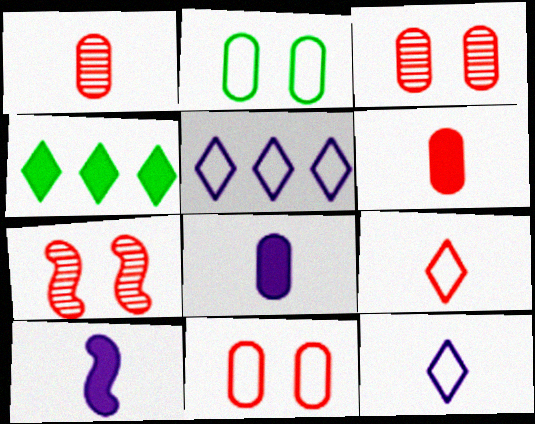[]